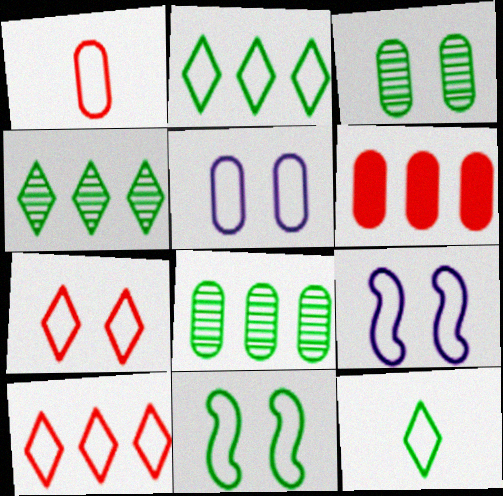[[1, 2, 9], 
[5, 7, 11]]